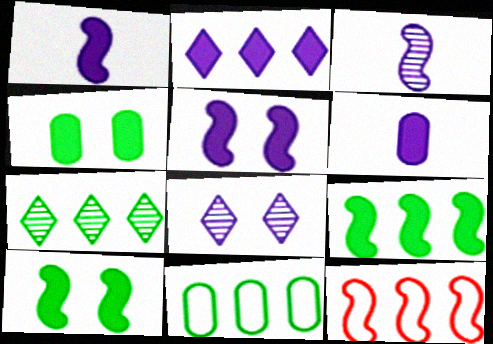[[2, 5, 6], 
[3, 10, 12], 
[7, 9, 11]]